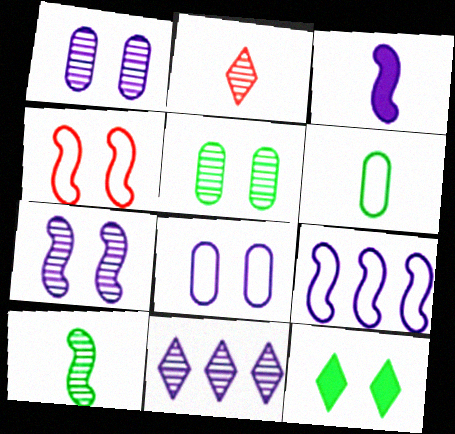[[1, 4, 12], 
[2, 3, 6], 
[3, 7, 9], 
[3, 8, 11]]